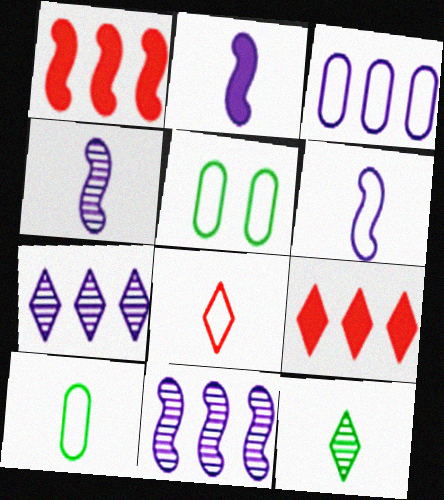[[2, 4, 6], 
[4, 5, 9], 
[6, 8, 10]]